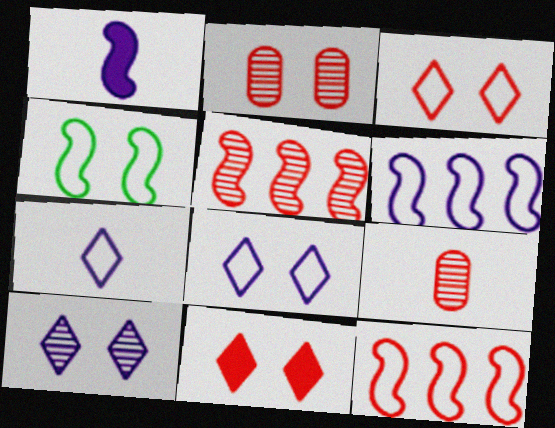[[1, 4, 5], 
[9, 11, 12]]